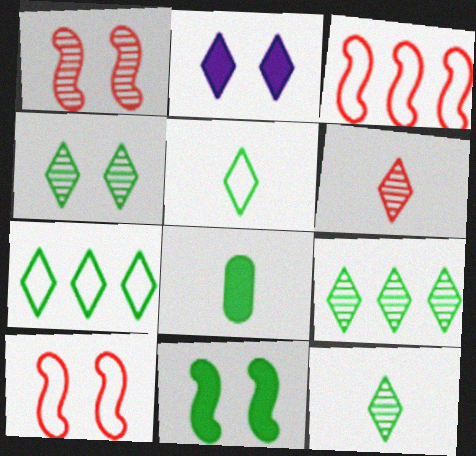[[2, 6, 7], 
[4, 9, 12]]